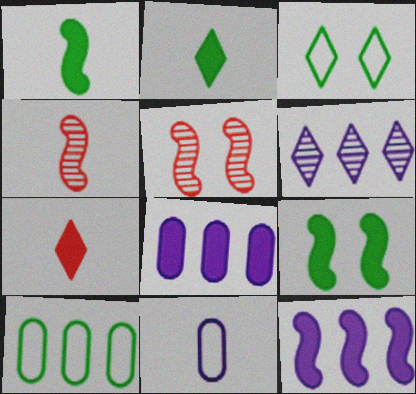[[2, 4, 11], 
[3, 4, 8], 
[3, 6, 7], 
[7, 8, 9]]